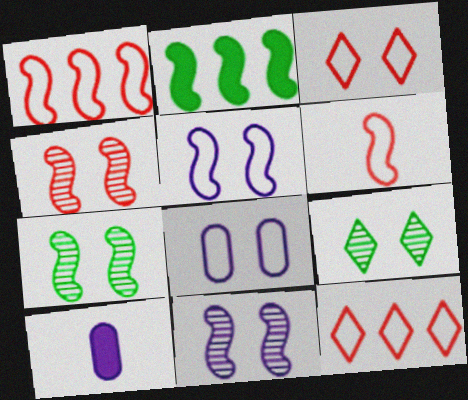[[1, 9, 10], 
[2, 6, 11], 
[4, 7, 11], 
[7, 10, 12]]